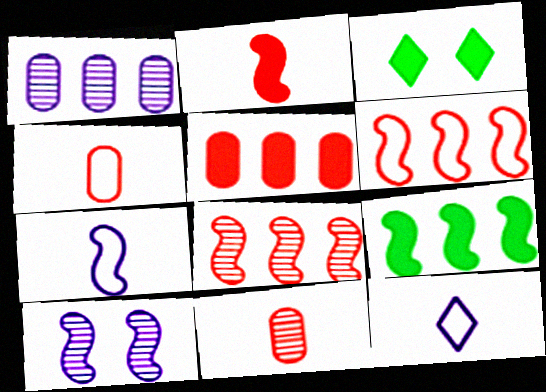[]